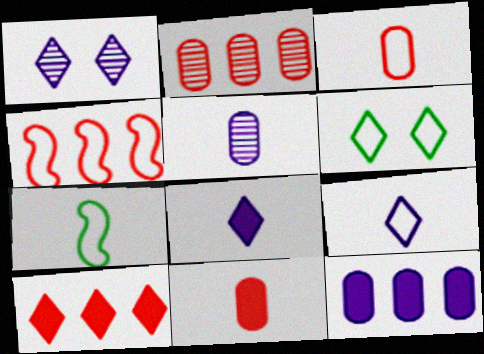[[2, 4, 10], 
[3, 7, 9]]